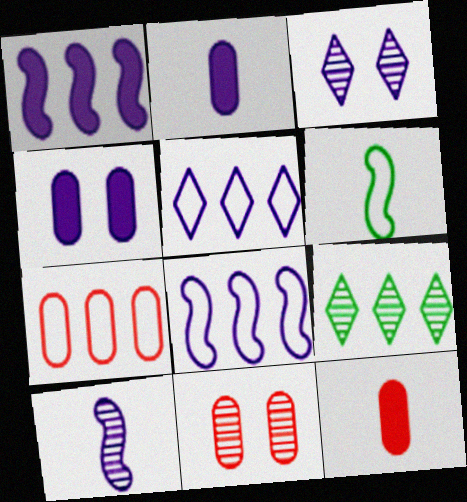[[1, 7, 9], 
[2, 3, 8], 
[4, 5, 10], 
[7, 11, 12], 
[9, 10, 11]]